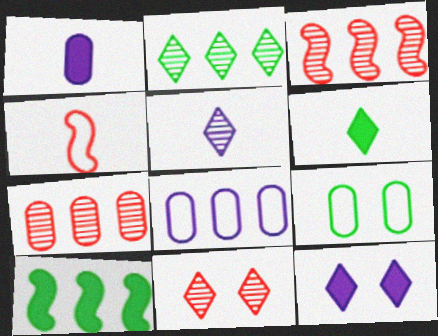[[1, 7, 9], 
[2, 5, 11]]